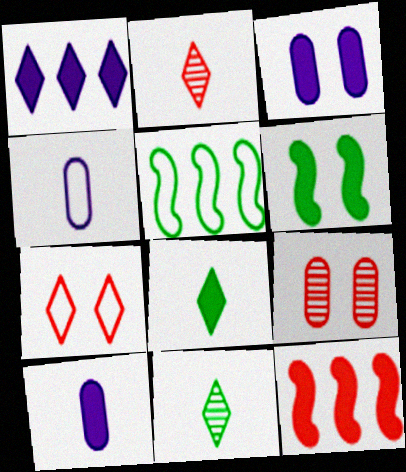[[1, 7, 11], 
[2, 3, 5], 
[3, 8, 12], 
[4, 5, 7]]